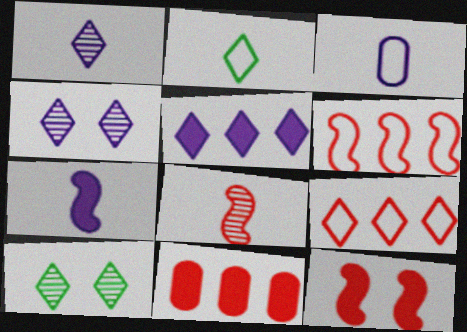[[1, 3, 7], 
[6, 8, 12]]